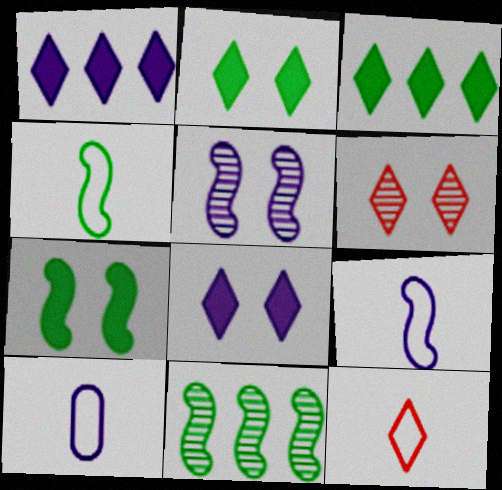[[1, 5, 10], 
[4, 7, 11], 
[4, 10, 12]]